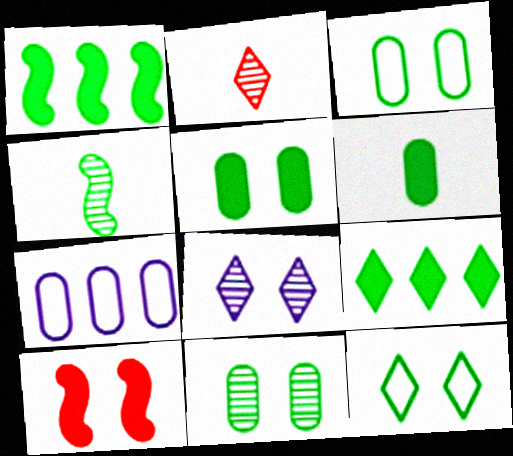[[3, 4, 9], 
[3, 5, 11], 
[3, 8, 10]]